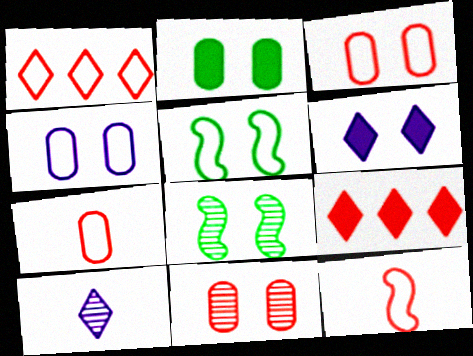[[1, 3, 12], 
[2, 4, 11], 
[3, 6, 8], 
[5, 6, 11], 
[9, 11, 12]]